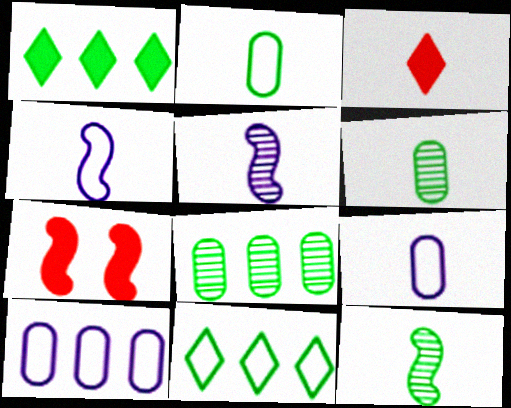[[2, 3, 5], 
[3, 4, 6], 
[3, 9, 12]]